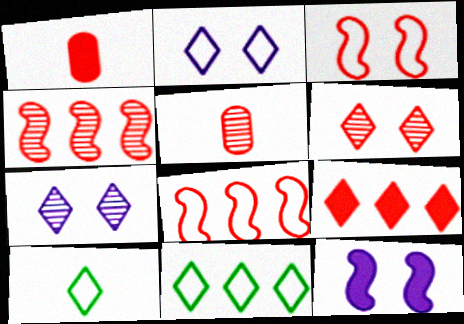[[1, 6, 8], 
[3, 5, 9], 
[4, 5, 6], 
[5, 11, 12], 
[7, 9, 10]]